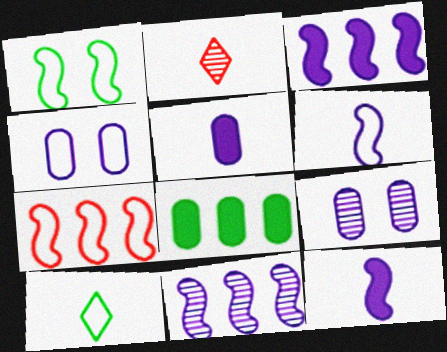[[1, 6, 7], 
[4, 7, 10]]